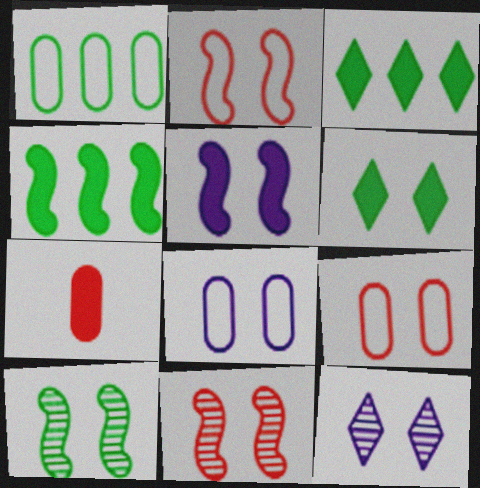[[2, 5, 10], 
[3, 5, 7], 
[5, 8, 12], 
[6, 8, 11]]